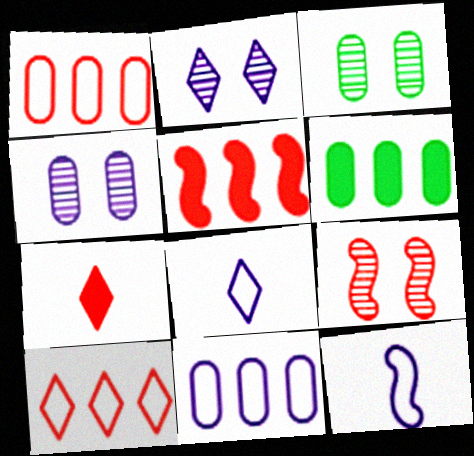[[1, 7, 9], 
[2, 3, 9], 
[3, 5, 8], 
[6, 8, 9]]